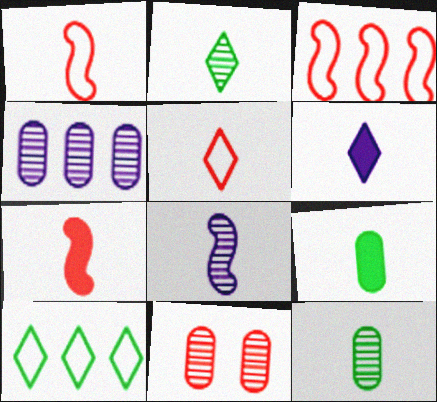[[1, 6, 12], 
[2, 5, 6], 
[4, 11, 12], 
[5, 8, 9], 
[6, 7, 9]]